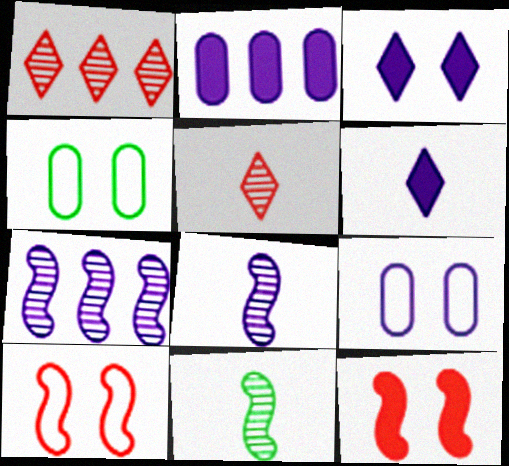[[6, 7, 9]]